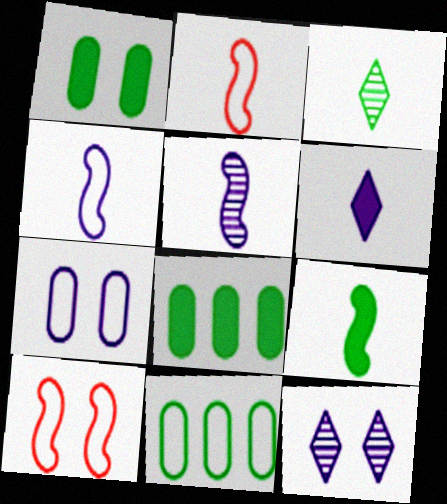[[1, 10, 12], 
[2, 5, 9], 
[2, 8, 12]]